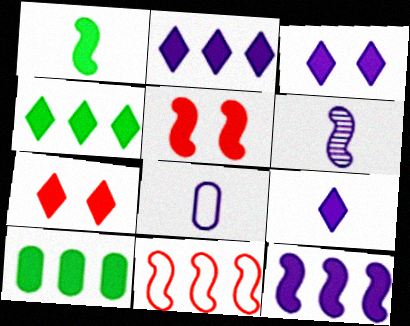[[1, 5, 12], 
[2, 3, 9], 
[4, 7, 9], 
[5, 9, 10], 
[6, 8, 9]]